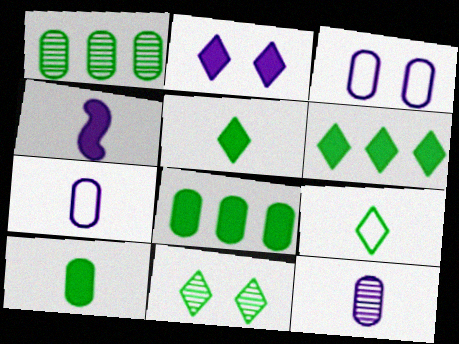[[6, 9, 11]]